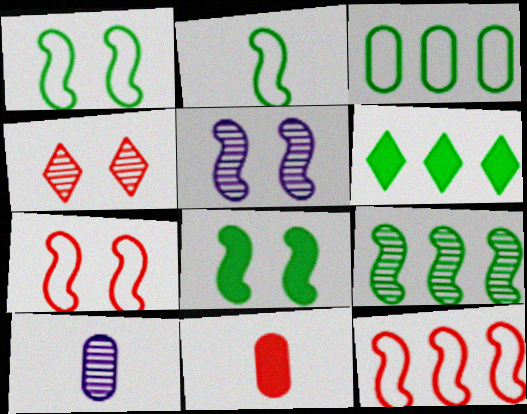[[2, 8, 9], 
[3, 6, 9], 
[4, 9, 10], 
[4, 11, 12], 
[5, 7, 8], 
[6, 7, 10]]